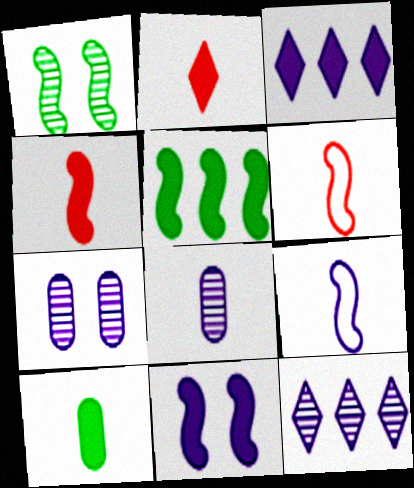[[3, 7, 9], 
[4, 5, 11]]